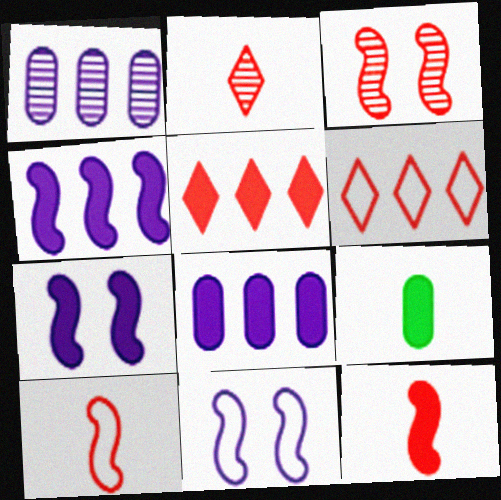[[5, 7, 9]]